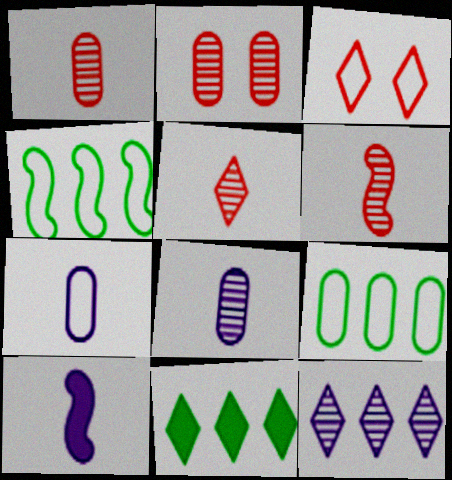[[1, 5, 6], 
[3, 4, 7]]